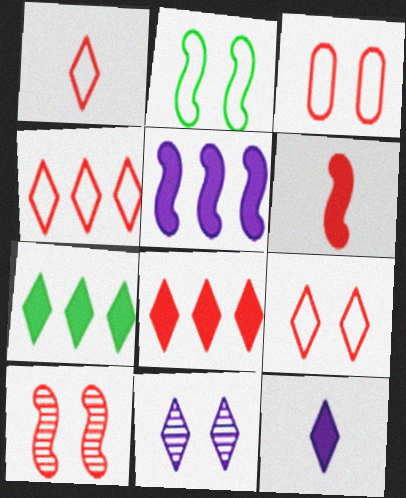[[1, 4, 9], 
[1, 7, 11]]